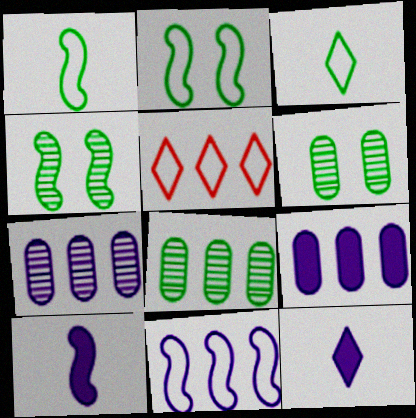[[5, 6, 10]]